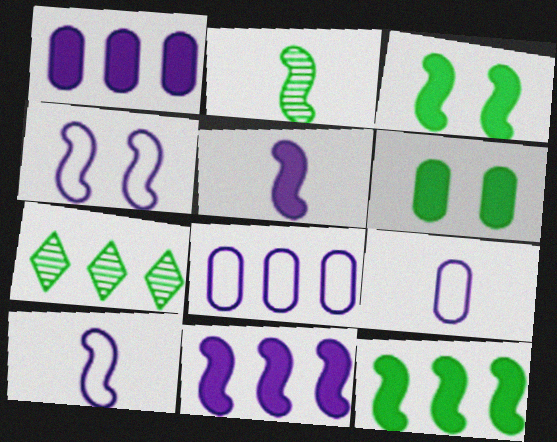[]